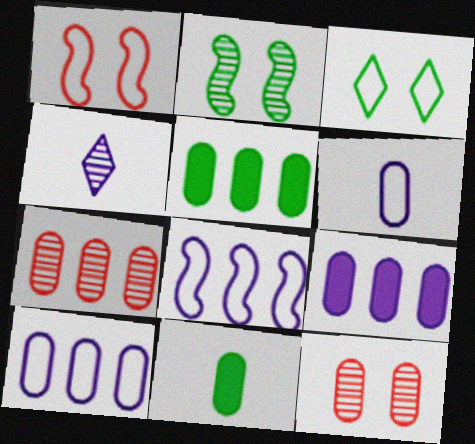[[1, 4, 5], 
[2, 4, 7], 
[5, 6, 12], 
[5, 7, 10], 
[10, 11, 12]]